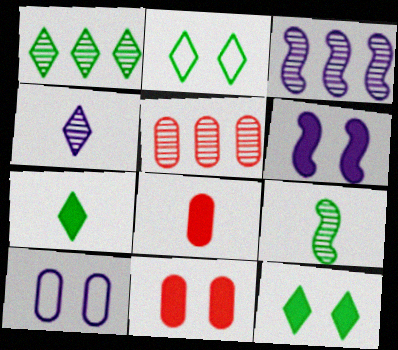[[1, 2, 7], 
[1, 3, 5], 
[2, 3, 8], 
[6, 11, 12]]